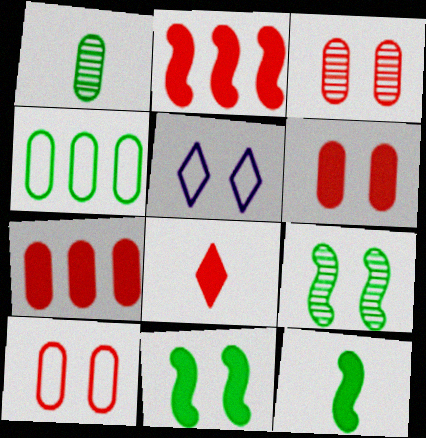[[1, 2, 5], 
[2, 6, 8], 
[3, 5, 11], 
[3, 6, 10], 
[5, 6, 9]]